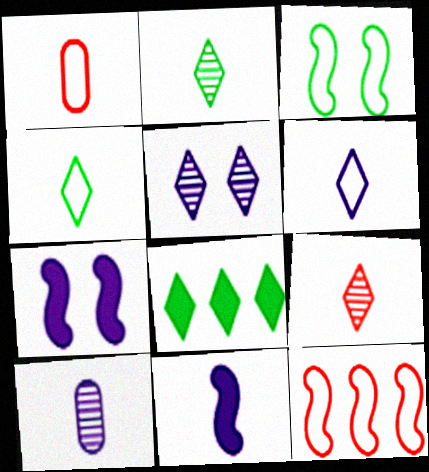[[1, 2, 11], 
[6, 10, 11]]